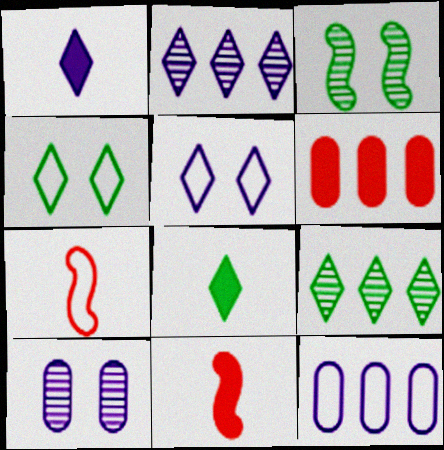[[1, 2, 5], 
[4, 7, 12], 
[4, 8, 9]]